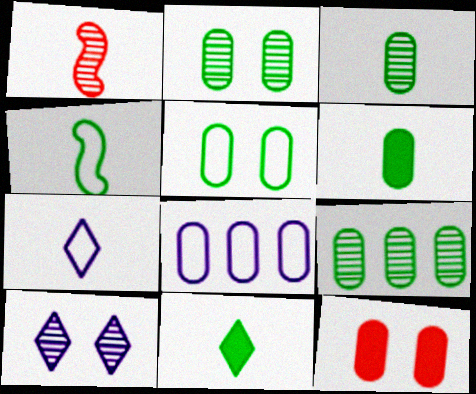[[1, 6, 7], 
[1, 9, 10], 
[2, 3, 9], 
[3, 4, 11], 
[3, 8, 12], 
[5, 6, 9]]